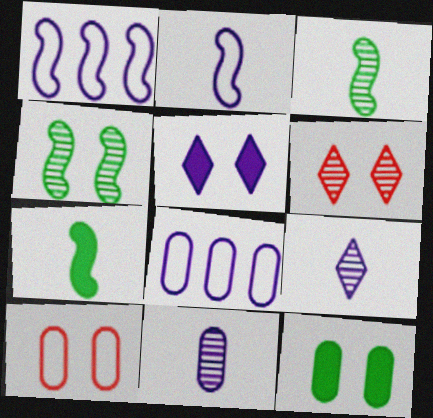[[1, 5, 11], 
[4, 5, 10], 
[6, 7, 8]]